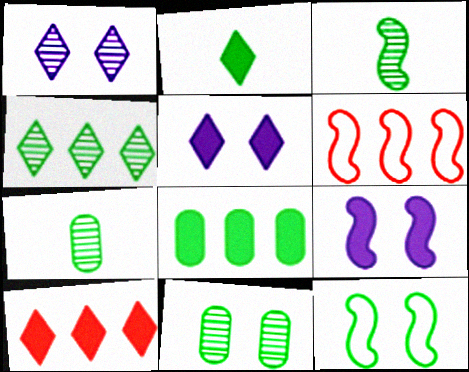[[2, 5, 10], 
[3, 4, 11], 
[3, 6, 9], 
[5, 6, 7]]